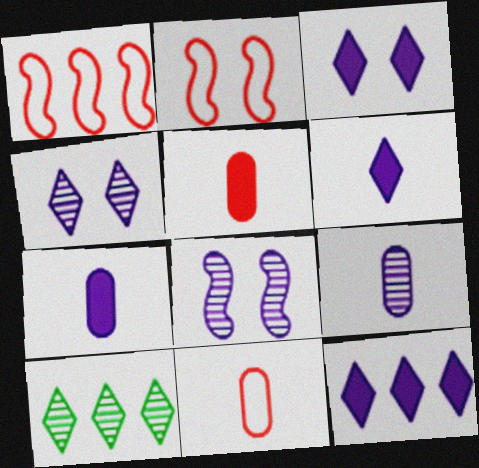[[2, 7, 10], 
[3, 6, 12]]